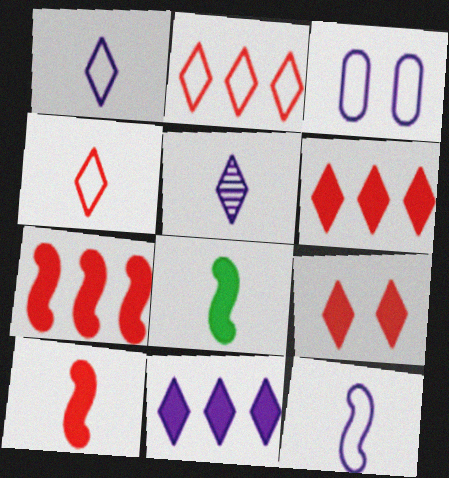[]